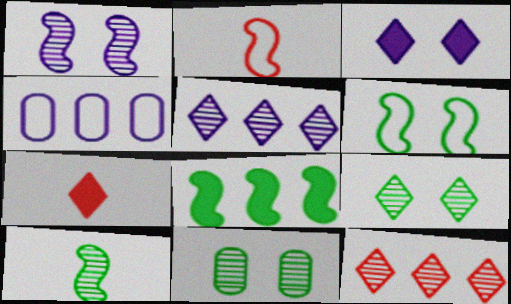[[1, 2, 8], 
[4, 8, 12], 
[6, 8, 10]]